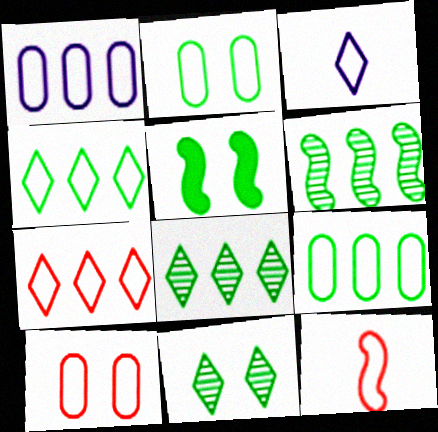[[2, 5, 11], 
[7, 10, 12]]